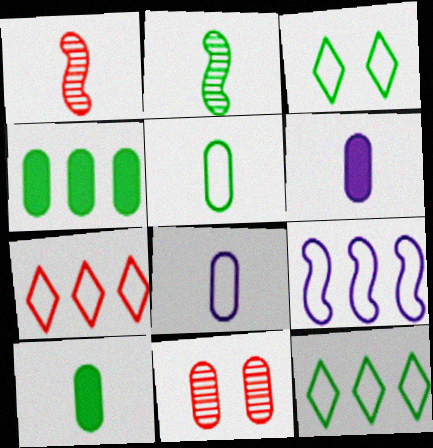[[2, 3, 4], 
[4, 8, 11]]